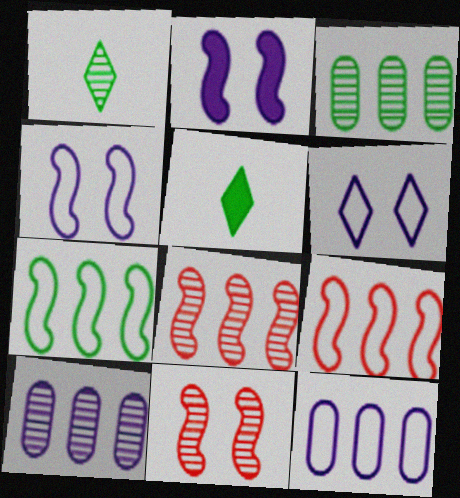[[1, 10, 11], 
[5, 11, 12]]